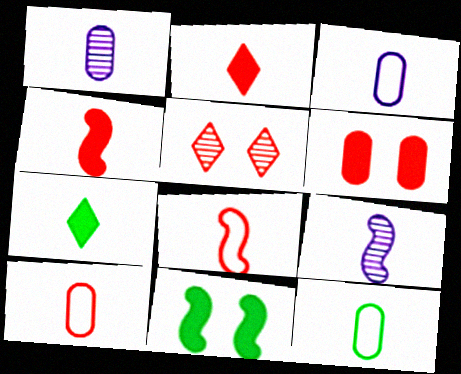[[1, 7, 8], 
[2, 9, 12], 
[3, 10, 12], 
[7, 9, 10]]